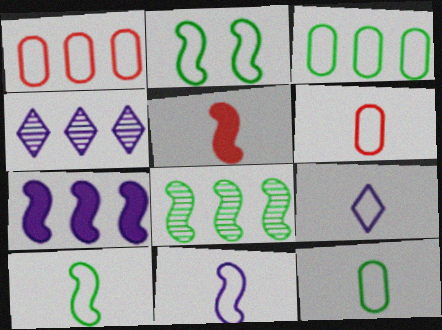[[1, 2, 9], 
[6, 9, 10]]